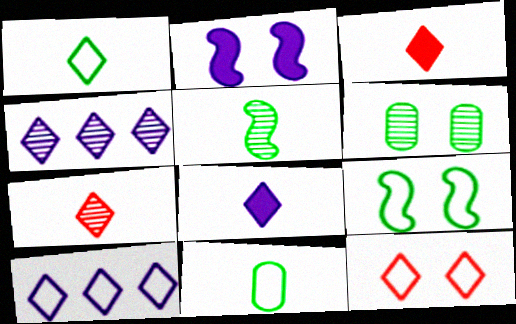[[1, 7, 8], 
[1, 10, 12], 
[2, 6, 12]]